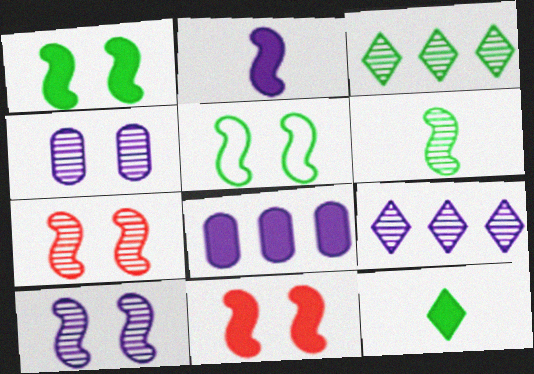[[5, 10, 11], 
[8, 11, 12]]